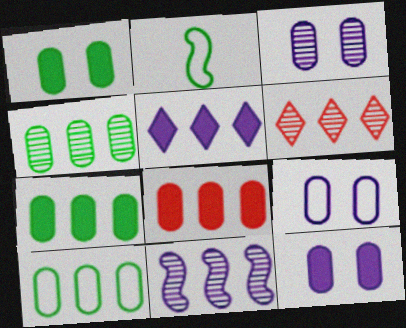[[2, 6, 12], 
[3, 9, 12], 
[4, 6, 11], 
[4, 7, 10]]